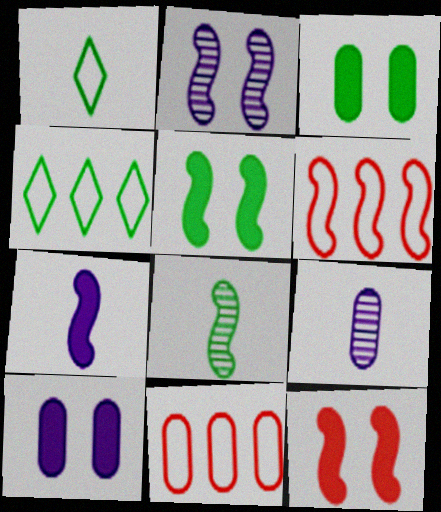[[3, 4, 8], 
[3, 9, 11], 
[4, 9, 12]]